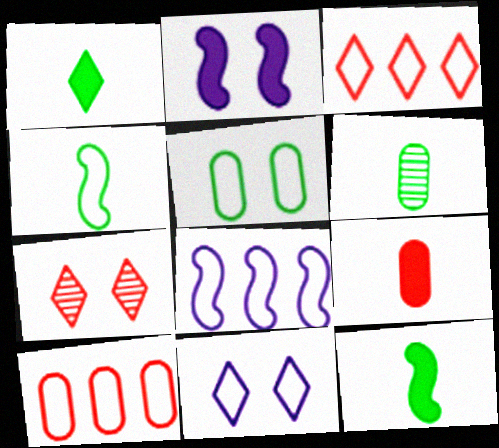[[1, 4, 6], 
[2, 3, 6], 
[2, 5, 7], 
[4, 10, 11]]